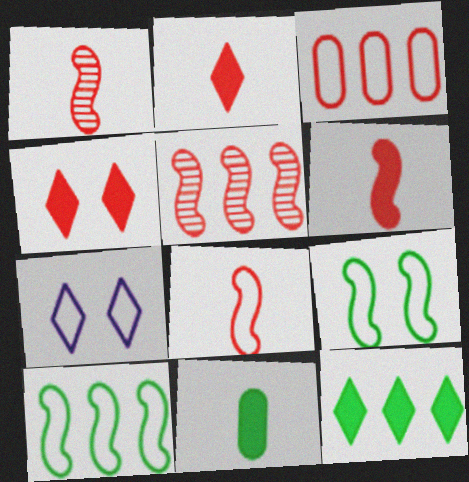[[1, 3, 4], 
[1, 6, 8], 
[5, 7, 11]]